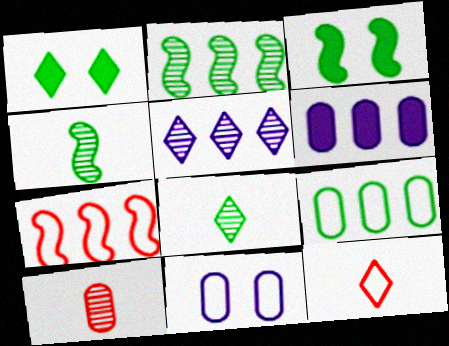[[1, 4, 9], 
[1, 5, 12], 
[3, 8, 9]]